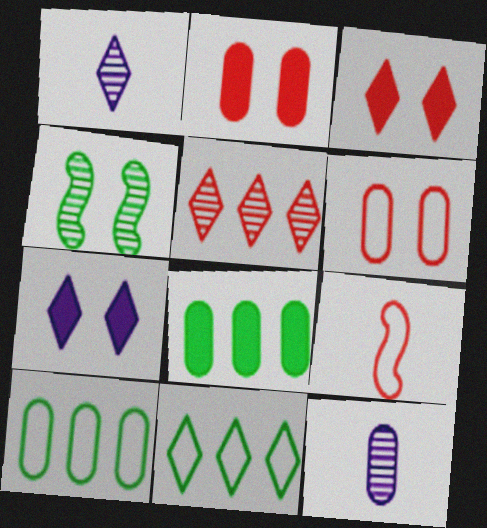[[1, 3, 11], 
[2, 5, 9], 
[2, 10, 12], 
[4, 5, 12], 
[4, 6, 7], 
[6, 8, 12]]